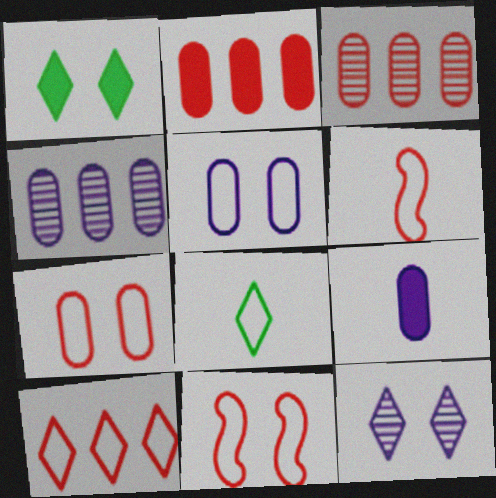[[1, 4, 6], 
[4, 5, 9], 
[6, 7, 10]]